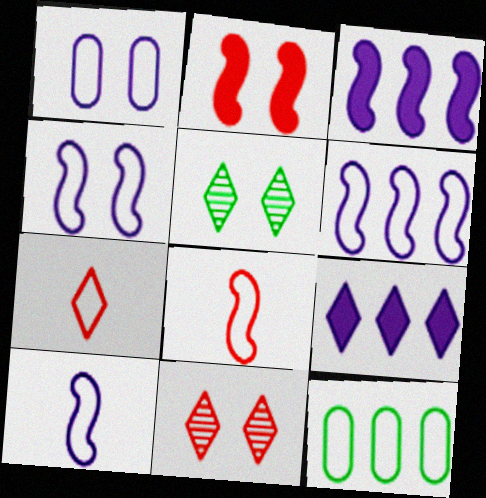[[1, 2, 5], 
[4, 6, 10], 
[4, 7, 12], 
[5, 7, 9]]